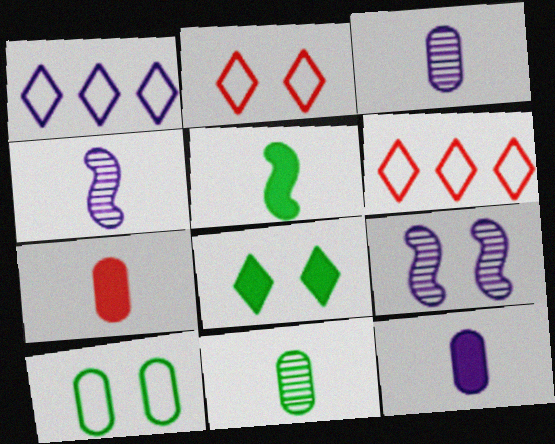[[1, 9, 12]]